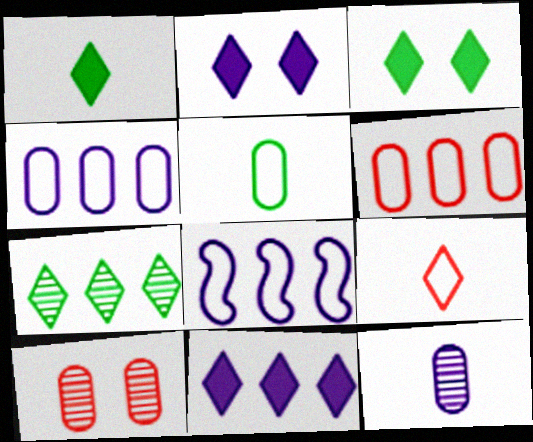[[1, 8, 10], 
[2, 7, 9], 
[2, 8, 12]]